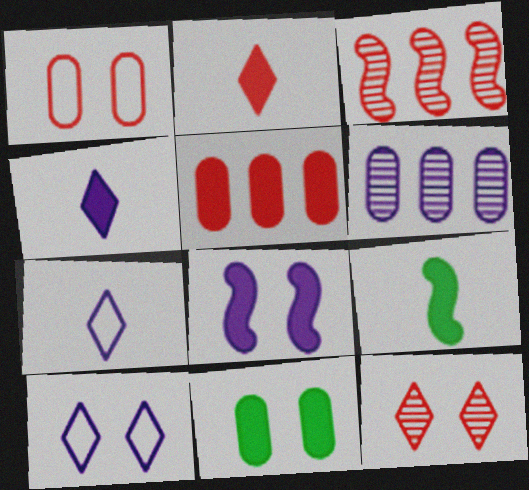[[1, 2, 3], 
[3, 7, 11], 
[6, 7, 8]]